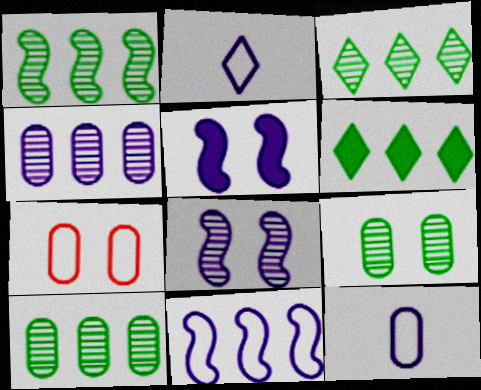[[1, 3, 10], 
[2, 4, 5]]